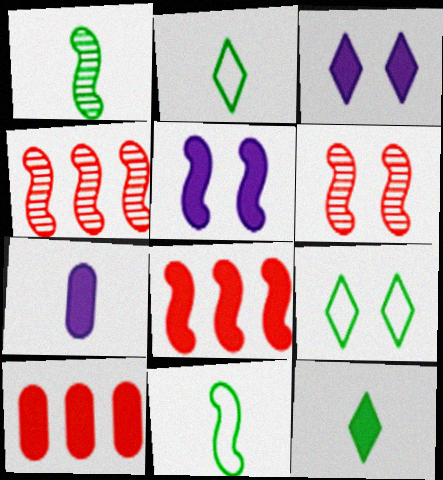[[4, 5, 11], 
[4, 7, 9], 
[5, 10, 12]]